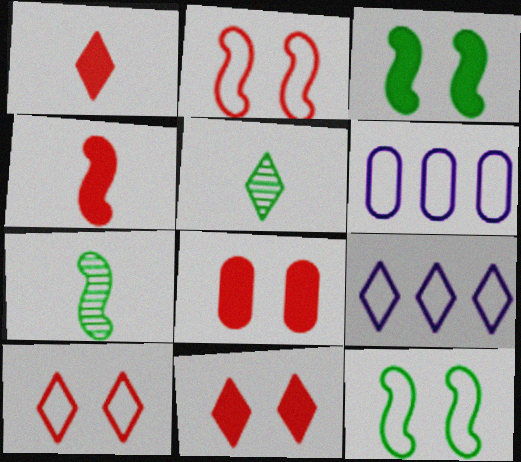[[5, 9, 11], 
[6, 7, 11], 
[7, 8, 9]]